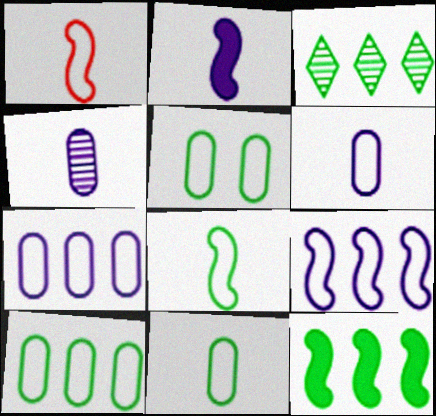[[3, 10, 12], 
[5, 10, 11]]